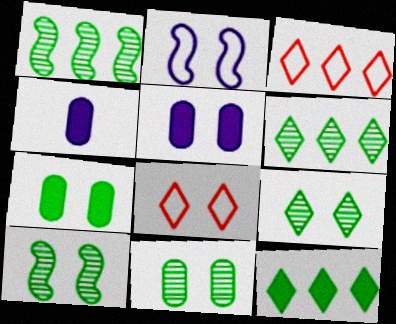[[1, 4, 8], 
[3, 4, 10], 
[5, 8, 10], 
[9, 10, 11]]